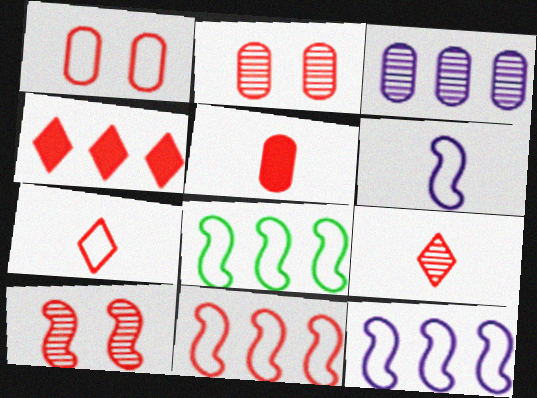[[1, 7, 11], 
[3, 4, 8], 
[8, 11, 12]]